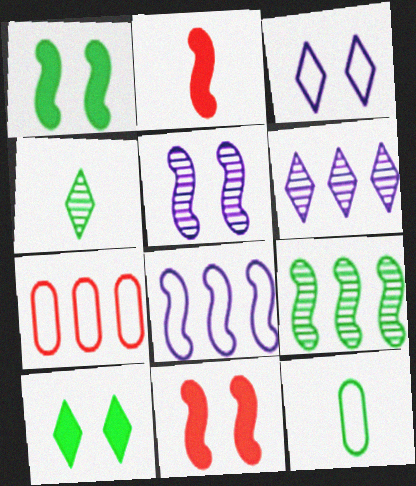[[6, 11, 12], 
[9, 10, 12]]